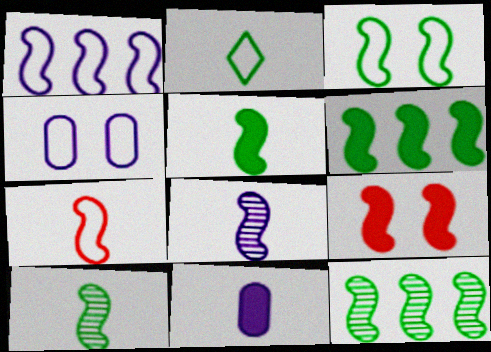[[1, 3, 7], 
[1, 9, 10], 
[3, 5, 12], 
[3, 6, 10], 
[5, 7, 8]]